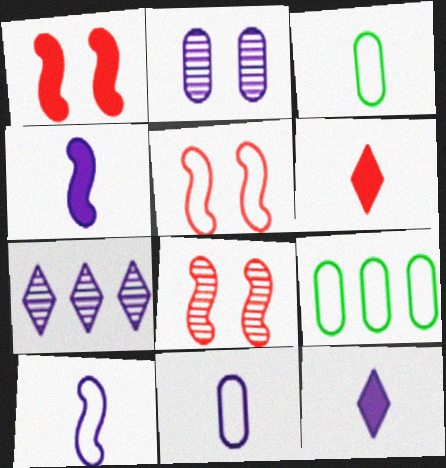[[1, 3, 7], 
[1, 5, 8], 
[8, 9, 12]]